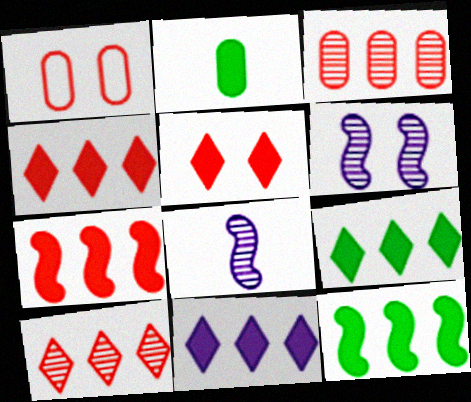[[1, 8, 9], 
[4, 9, 11]]